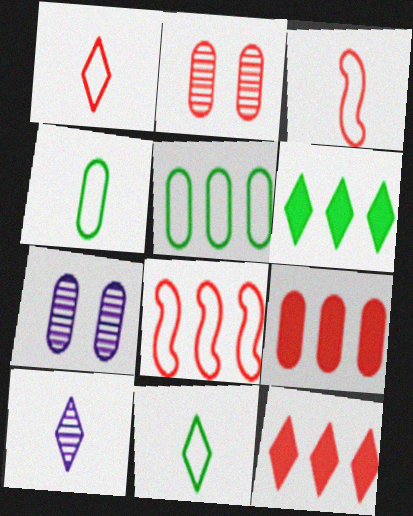[[2, 3, 12], 
[3, 6, 7], 
[4, 7, 9]]